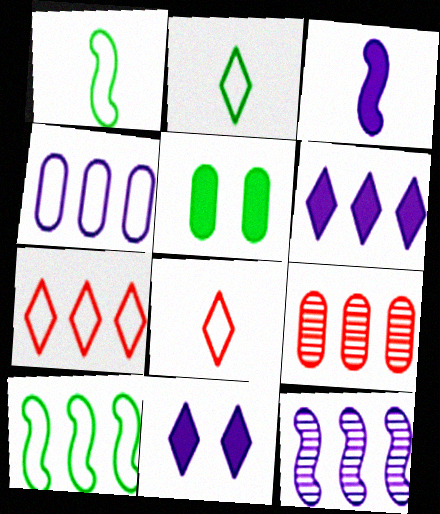[[1, 9, 11], 
[4, 6, 12], 
[4, 7, 10], 
[5, 8, 12], 
[6, 9, 10]]